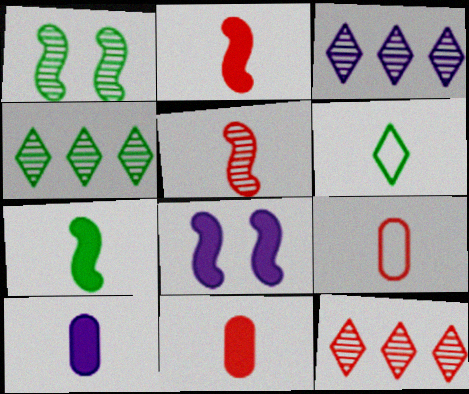[[3, 4, 12], 
[4, 8, 9], 
[5, 6, 10]]